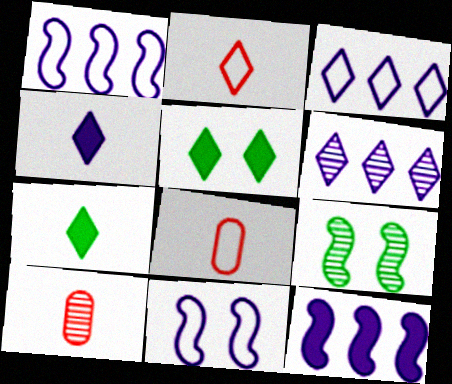[[1, 5, 10], 
[2, 5, 6], 
[6, 9, 10]]